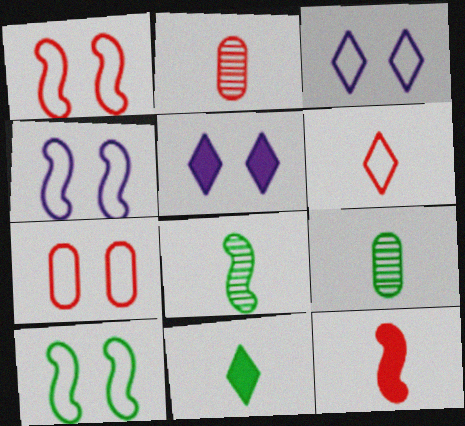[[1, 4, 10], 
[2, 6, 12], 
[3, 7, 10]]